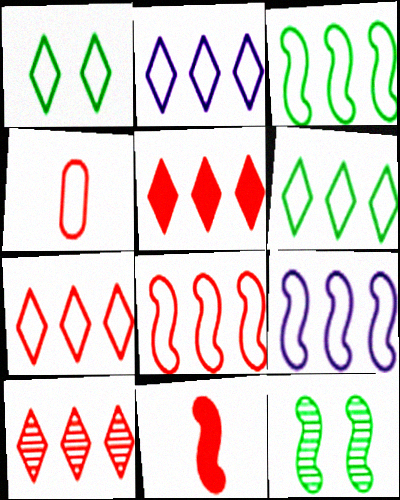[[1, 4, 9], 
[2, 6, 7], 
[3, 8, 9], 
[5, 7, 10], 
[9, 11, 12]]